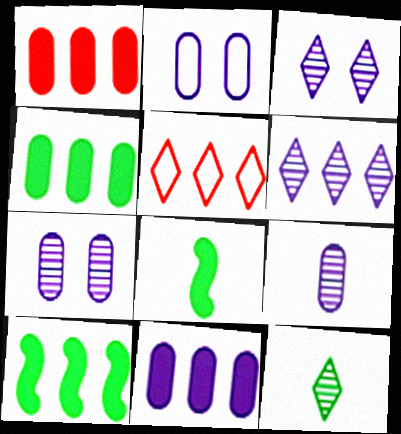[[1, 4, 11], 
[2, 9, 11], 
[5, 7, 8]]